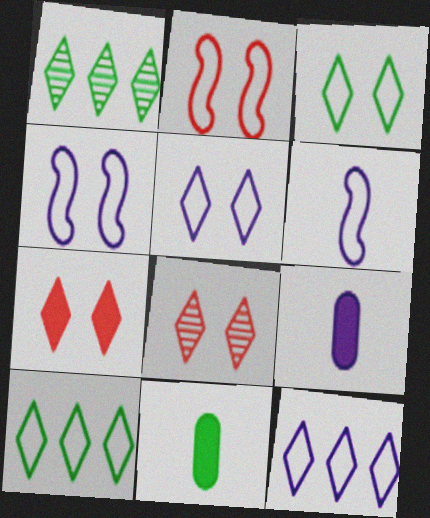[[1, 2, 9]]